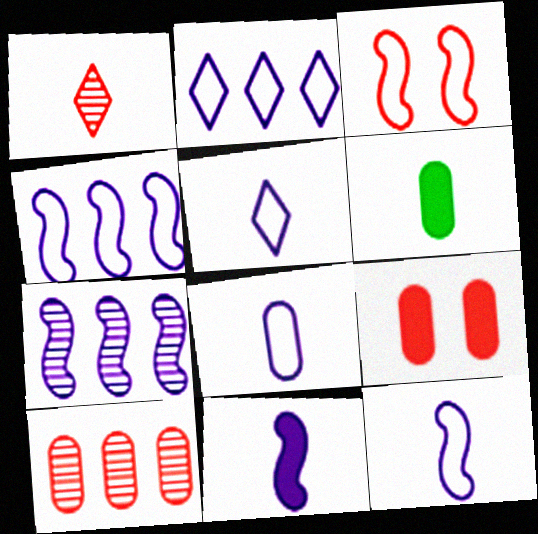[[1, 6, 12], 
[5, 8, 12]]